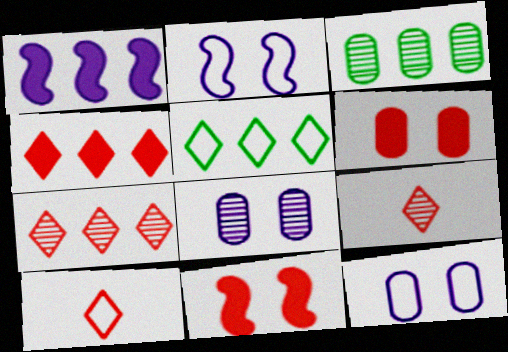[]